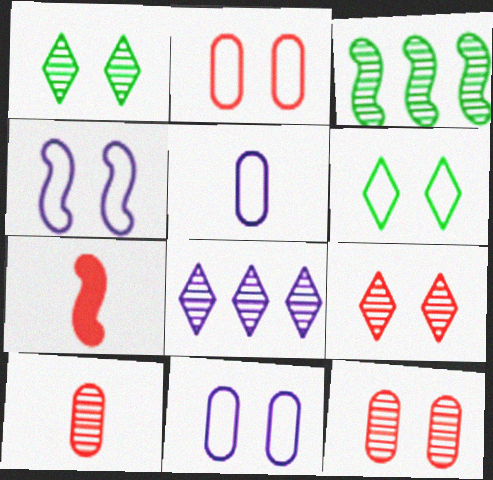[[2, 4, 6], 
[3, 4, 7]]